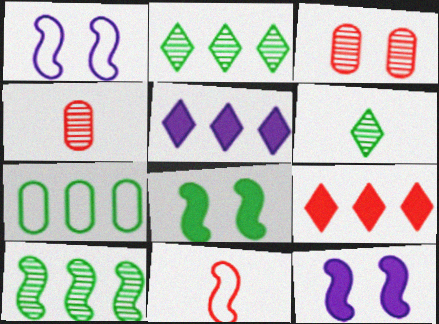[[3, 9, 11], 
[6, 7, 8], 
[10, 11, 12]]